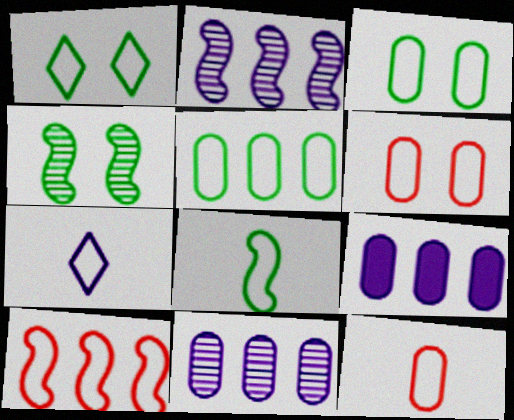[[1, 5, 8], 
[3, 7, 10], 
[7, 8, 12]]